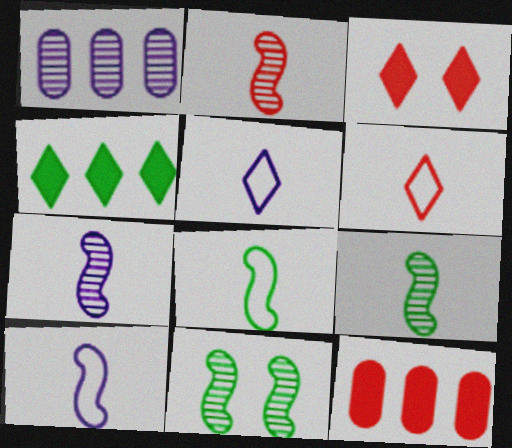[[1, 3, 8], 
[2, 7, 9], 
[5, 11, 12]]